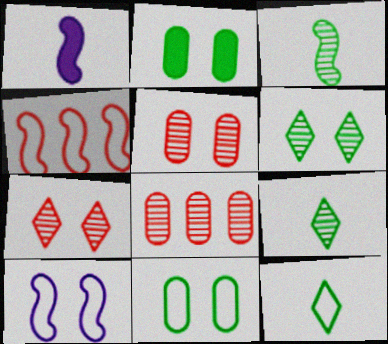[[2, 7, 10]]